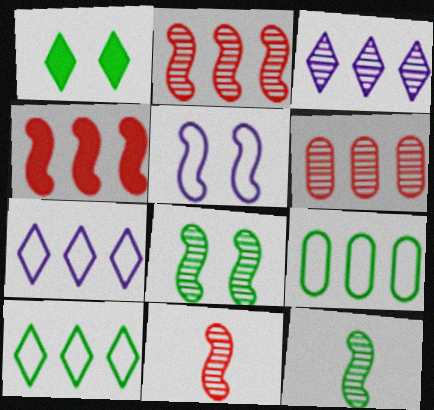[[1, 9, 12], 
[3, 4, 9], 
[4, 5, 12]]